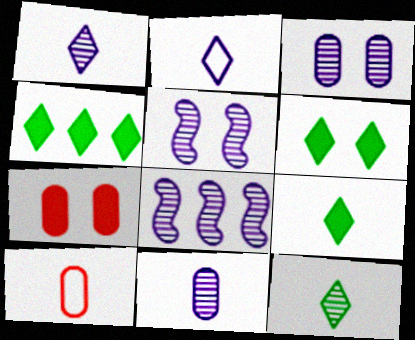[[1, 3, 8], 
[4, 5, 10], 
[4, 6, 9], 
[6, 8, 10]]